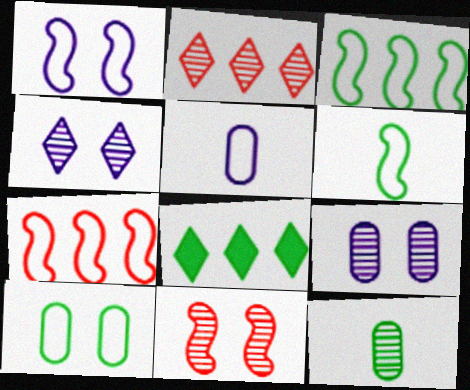[[1, 6, 7], 
[5, 8, 11]]